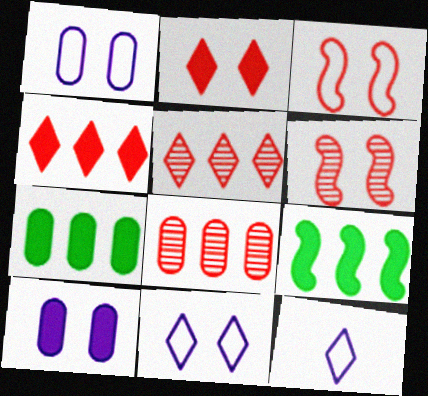[[6, 7, 12]]